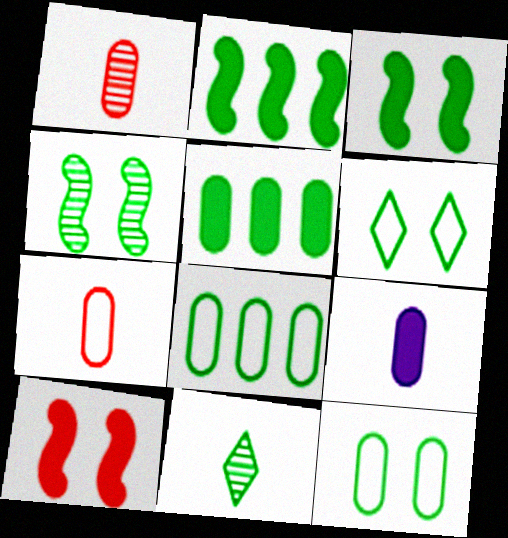[[2, 11, 12], 
[3, 8, 11]]